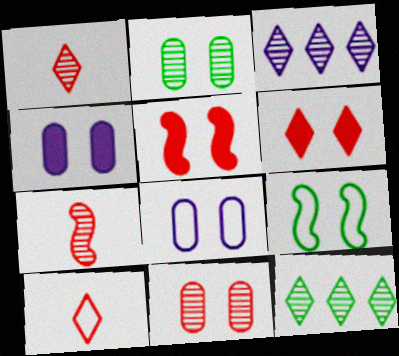[[2, 3, 7]]